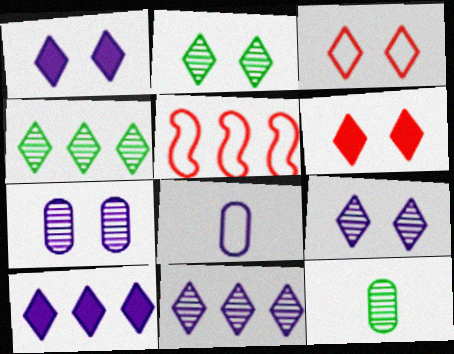[[1, 2, 3], 
[1, 5, 12]]